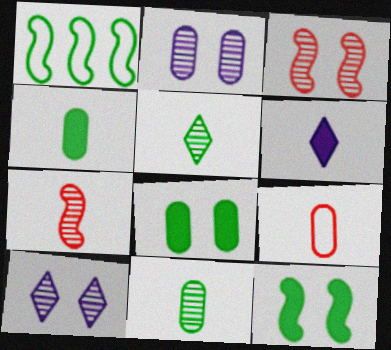[[1, 5, 8]]